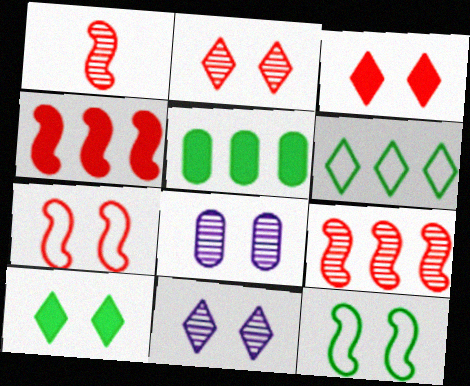[[1, 4, 7], 
[3, 8, 12], 
[7, 8, 10]]